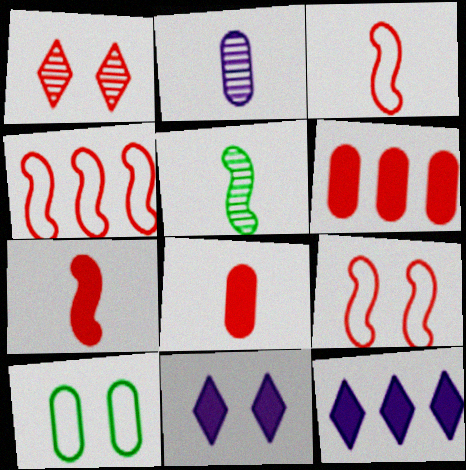[[1, 3, 6], 
[1, 4, 8], 
[2, 6, 10], 
[3, 4, 9]]